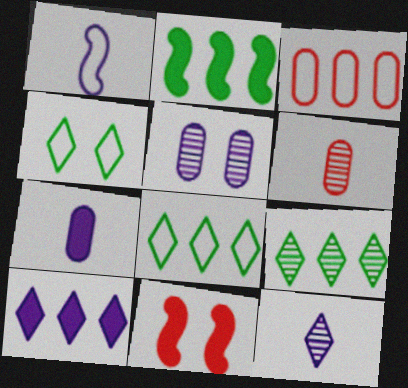[[1, 3, 4], 
[1, 5, 10], 
[1, 7, 12], 
[4, 5, 11]]